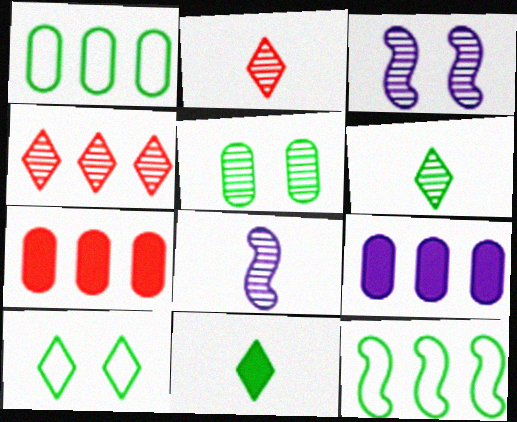[[4, 5, 8], 
[4, 9, 12], 
[5, 11, 12], 
[7, 8, 10]]